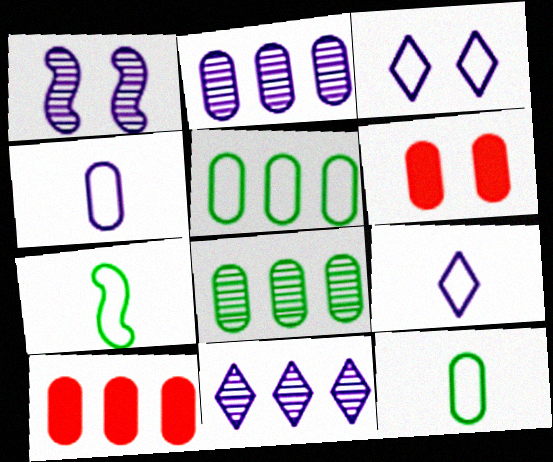[[2, 5, 10], 
[2, 6, 12], 
[4, 6, 8], 
[6, 7, 11]]